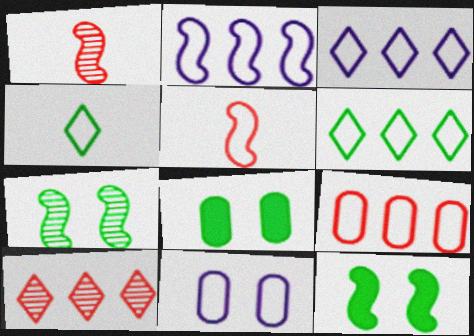[[1, 2, 12], 
[1, 3, 8], 
[2, 6, 9], 
[5, 6, 11]]